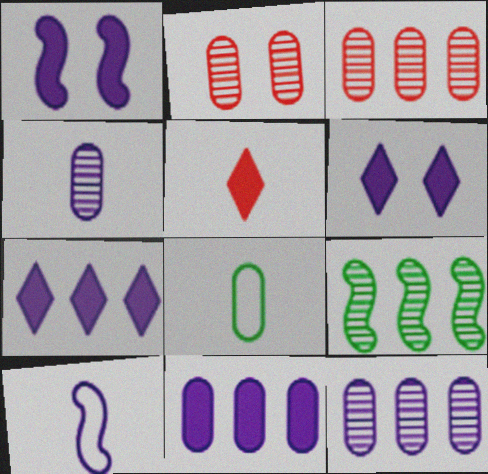[[2, 8, 11], 
[6, 10, 12]]